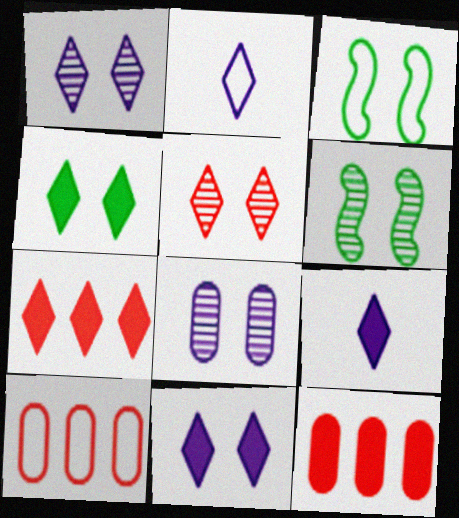[[2, 3, 10], 
[2, 6, 12], 
[4, 7, 9], 
[5, 6, 8], 
[6, 9, 10]]